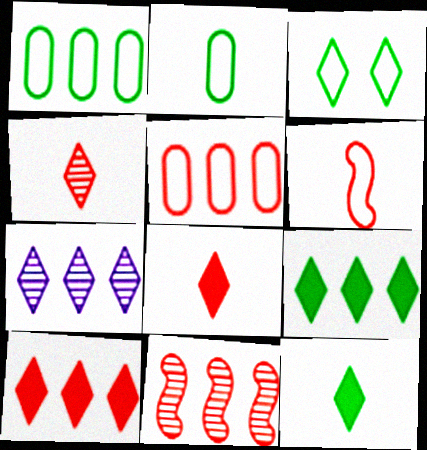[[3, 7, 8], 
[5, 10, 11]]